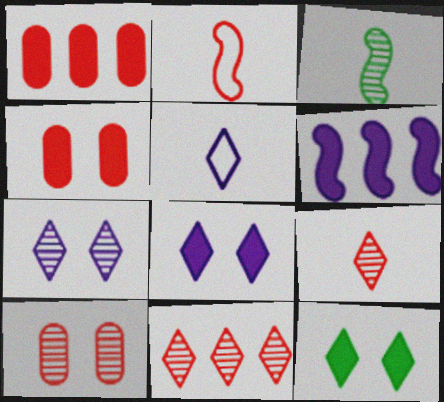[[2, 4, 11], 
[5, 11, 12]]